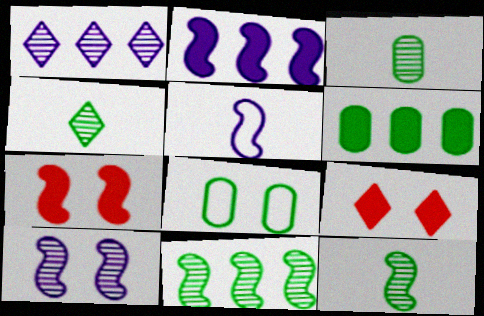[[2, 5, 10], 
[3, 4, 12], 
[3, 6, 8], 
[5, 7, 11], 
[8, 9, 10]]